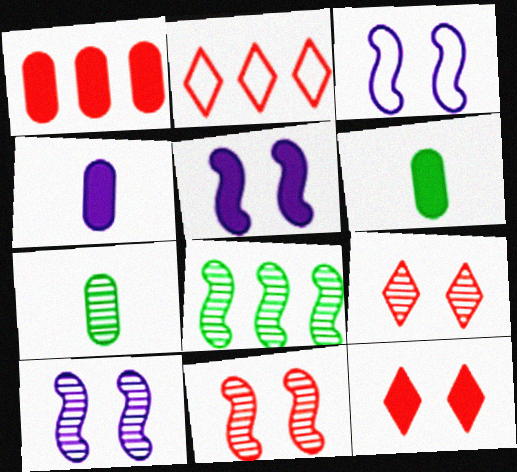[[2, 5, 7], 
[2, 6, 10], 
[3, 5, 10]]